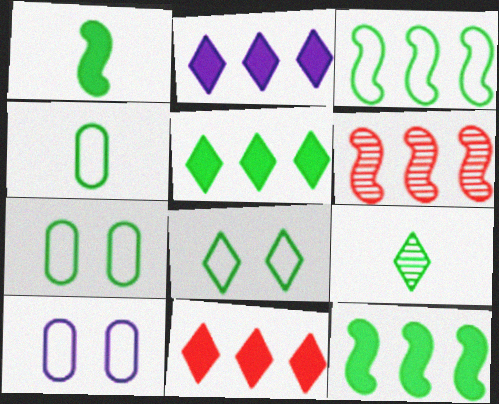[[1, 4, 9], 
[2, 5, 11], 
[3, 4, 8], 
[5, 8, 9], 
[7, 9, 12]]